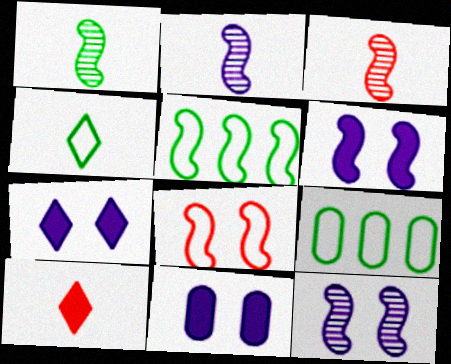[[1, 2, 3], 
[3, 5, 6], 
[3, 7, 9], 
[6, 7, 11], 
[9, 10, 12]]